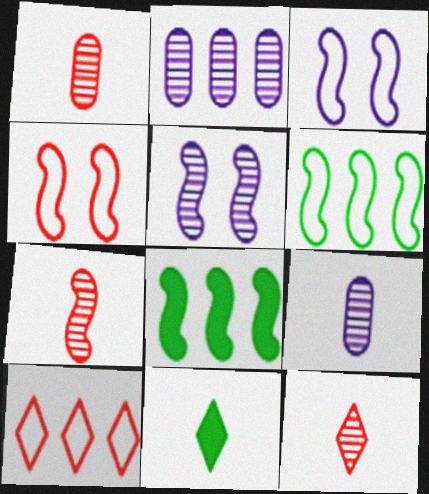[[1, 7, 12], 
[2, 4, 11], 
[2, 8, 10], 
[3, 7, 8]]